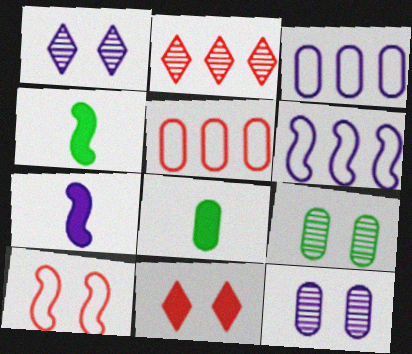[[1, 3, 7], 
[1, 4, 5], 
[5, 8, 12]]